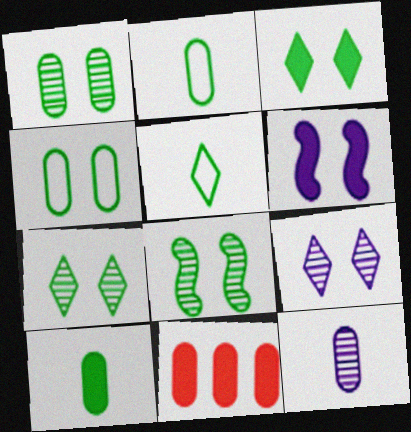[[1, 7, 8], 
[3, 4, 8], 
[4, 11, 12]]